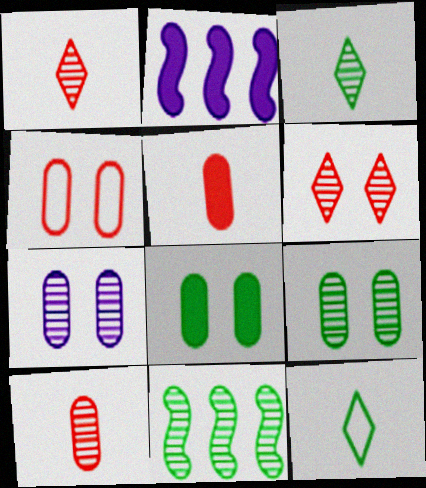[[1, 7, 11], 
[2, 3, 4], 
[3, 9, 11], 
[4, 7, 8], 
[8, 11, 12]]